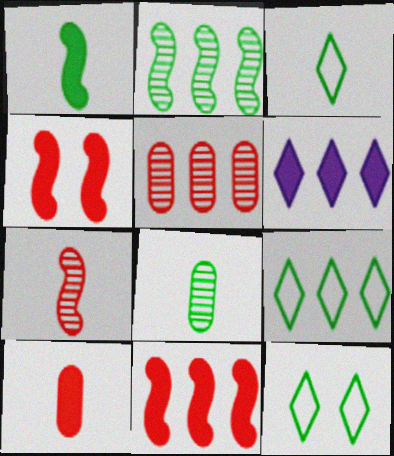[[1, 3, 8], 
[3, 9, 12]]